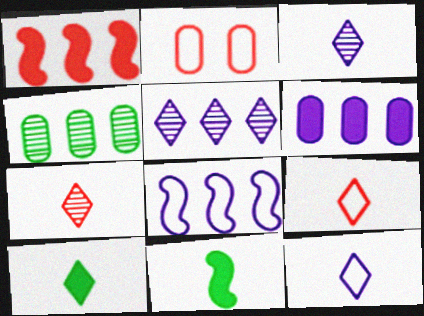[[1, 2, 7], 
[2, 5, 11], 
[3, 9, 10], 
[5, 6, 8], 
[7, 10, 12]]